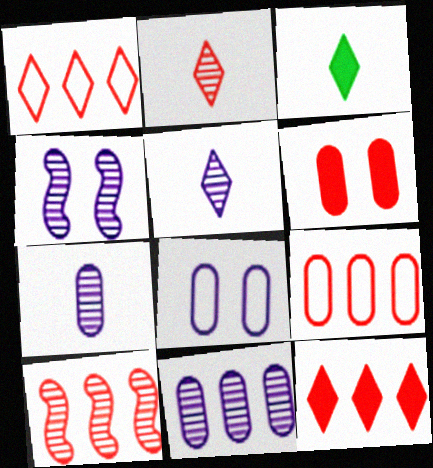[[3, 4, 9], 
[3, 8, 10], 
[4, 5, 11], 
[9, 10, 12]]